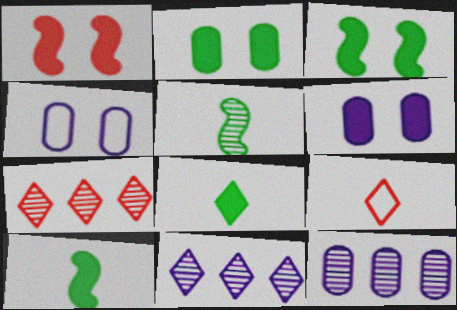[[3, 9, 12], 
[4, 7, 10]]